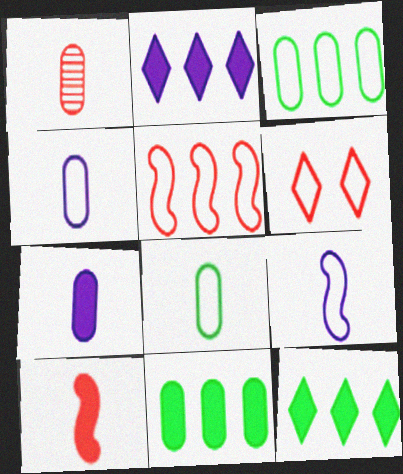[[1, 7, 8], 
[3, 6, 9]]